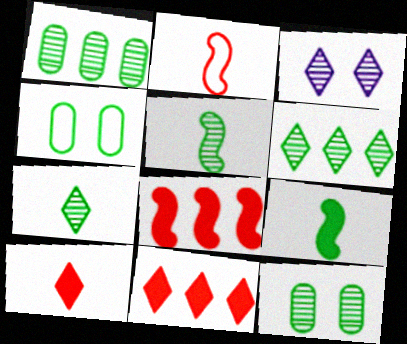[[4, 6, 9], 
[5, 6, 12]]